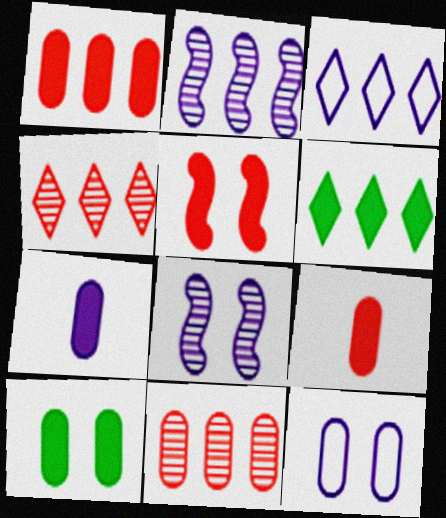[[1, 7, 10], 
[3, 4, 6], 
[3, 7, 8], 
[5, 6, 7]]